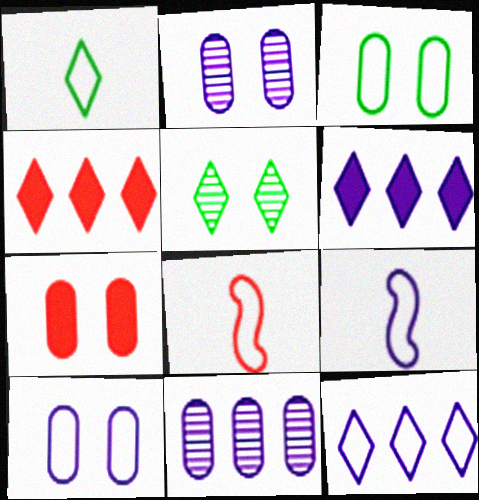[[2, 3, 7], 
[2, 6, 9], 
[3, 8, 12], 
[9, 10, 12]]